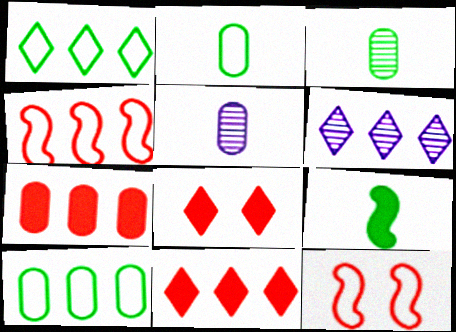[[1, 6, 11]]